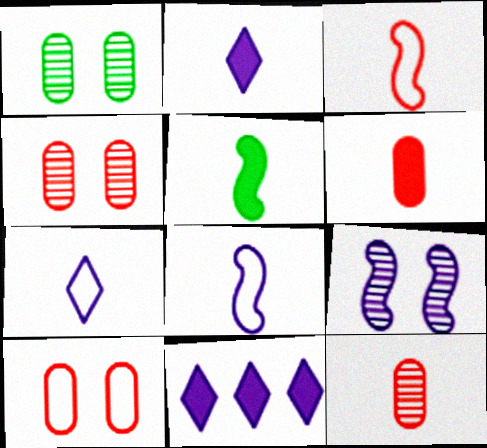[[1, 3, 11], 
[2, 5, 6], 
[5, 7, 12]]